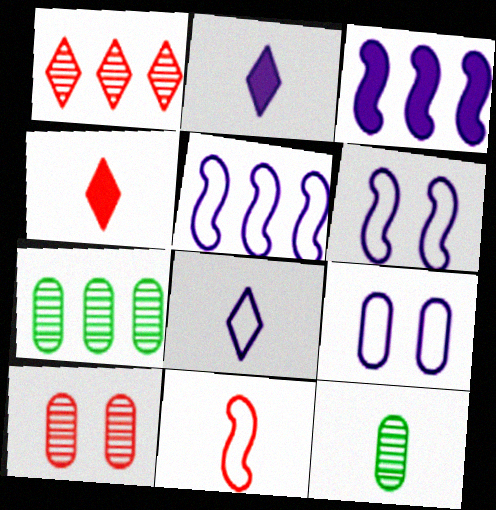[[2, 11, 12], 
[4, 6, 7], 
[5, 8, 9]]